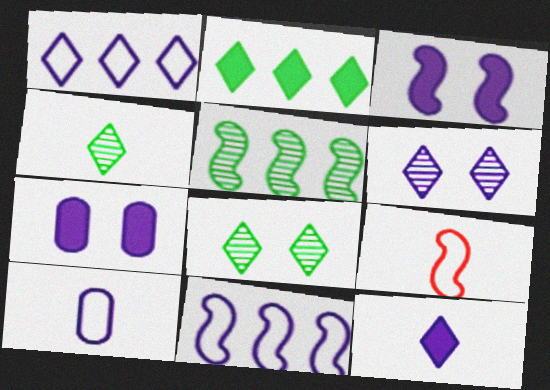[[1, 6, 12], 
[3, 5, 9]]